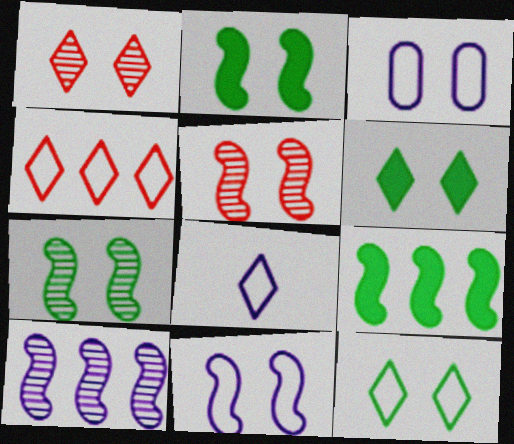[[1, 2, 3], 
[2, 5, 11], 
[3, 5, 6], 
[4, 8, 12]]